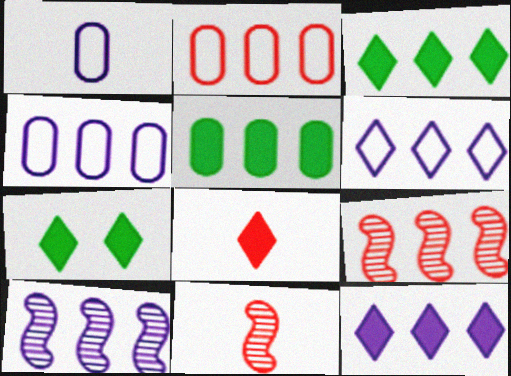[[1, 7, 9], 
[2, 3, 10], 
[3, 4, 9], 
[4, 7, 11], 
[4, 10, 12], 
[5, 6, 9], 
[7, 8, 12]]